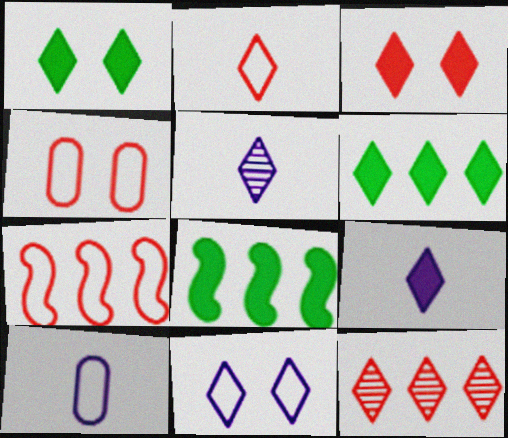[[2, 3, 12], 
[2, 4, 7], 
[3, 6, 9], 
[4, 5, 8]]